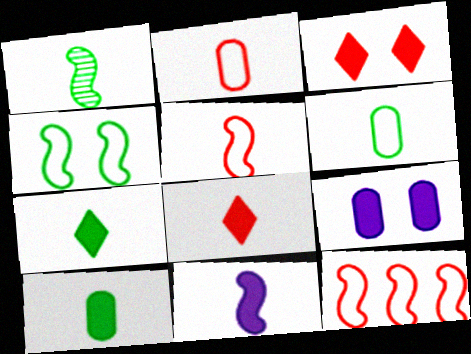[[1, 5, 11], 
[1, 6, 7], 
[8, 10, 11]]